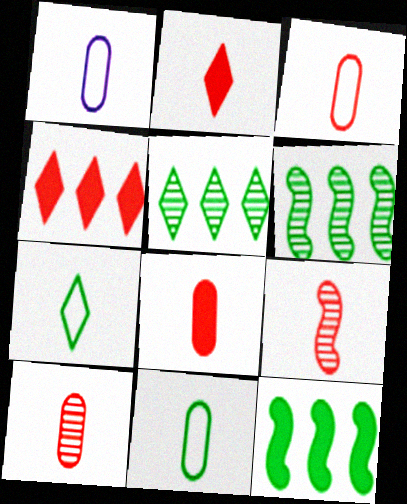[[1, 3, 11], 
[2, 3, 9], 
[3, 8, 10]]